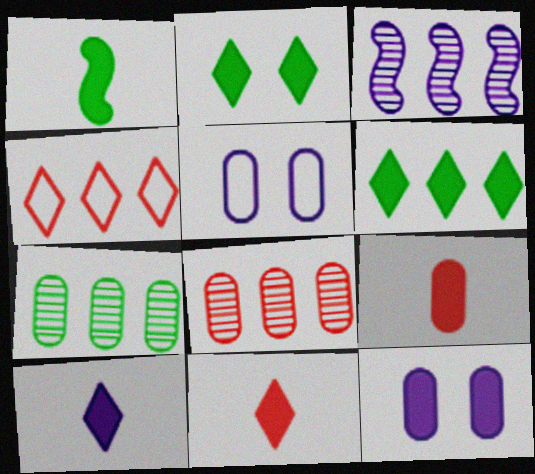[[1, 9, 10], 
[3, 5, 10], 
[5, 7, 9]]